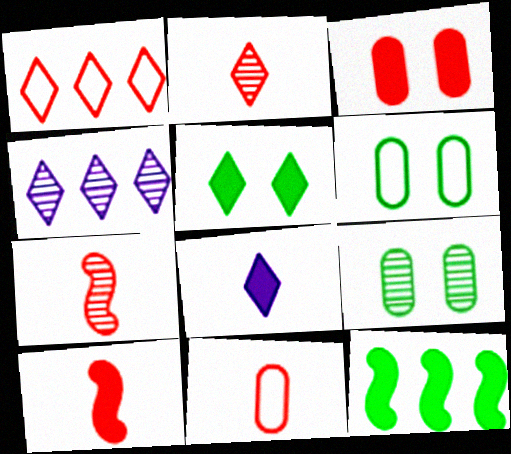[[1, 3, 7], 
[2, 10, 11], 
[3, 8, 12], 
[4, 6, 10], 
[4, 7, 9]]